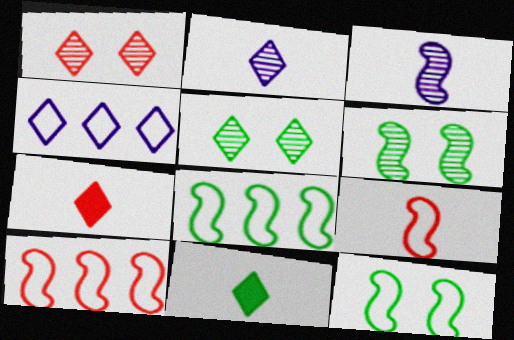[[1, 4, 11], 
[4, 5, 7]]